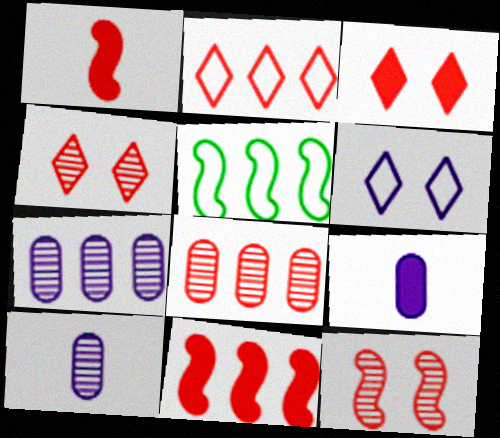[[2, 8, 11], 
[3, 5, 10], 
[4, 5, 9]]